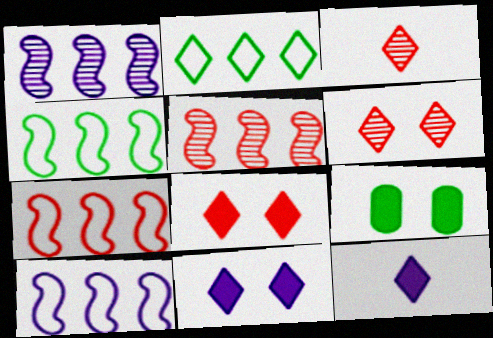[[2, 3, 11], 
[2, 6, 12], 
[3, 9, 10], 
[4, 7, 10]]